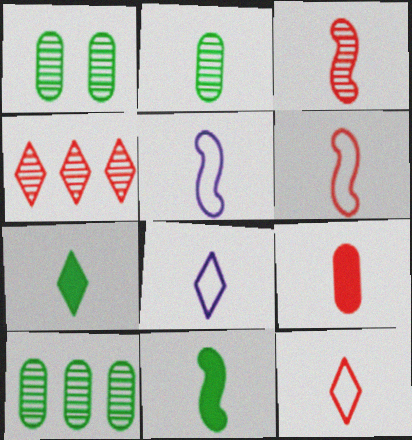[[1, 2, 10], 
[3, 5, 11], 
[3, 9, 12]]